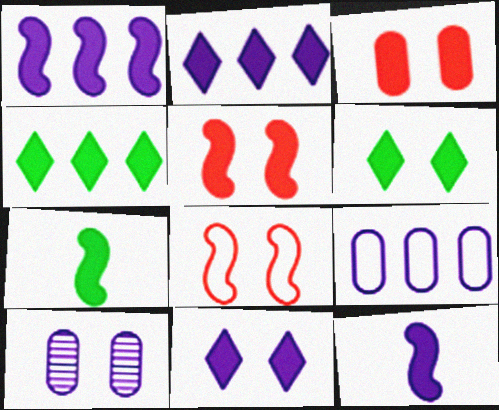[[1, 5, 7], 
[2, 3, 7], 
[3, 4, 12], 
[6, 8, 10]]